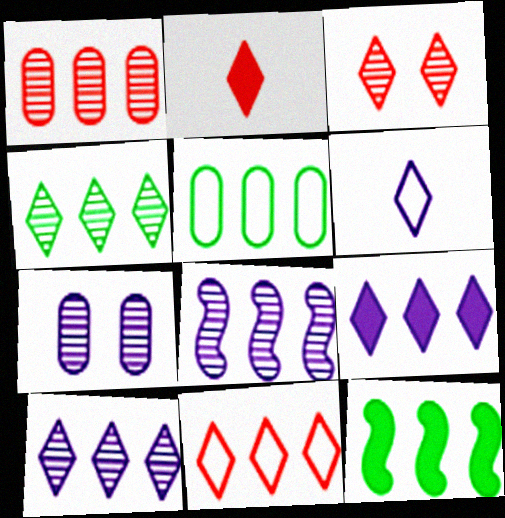[[1, 4, 8], 
[2, 3, 11], 
[4, 5, 12], 
[4, 9, 11]]